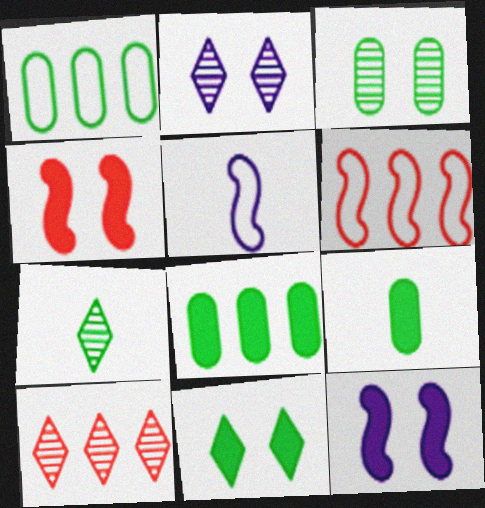[[1, 3, 9], 
[2, 6, 9], 
[2, 7, 10]]